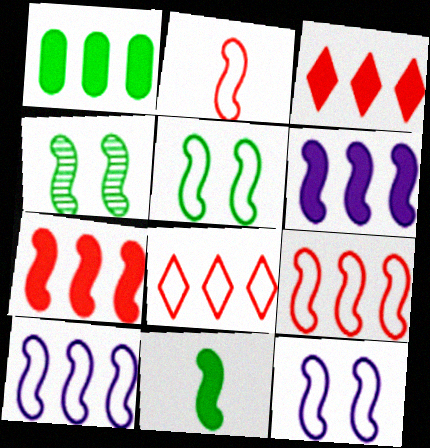[[1, 3, 6], 
[2, 4, 6], 
[2, 5, 10]]